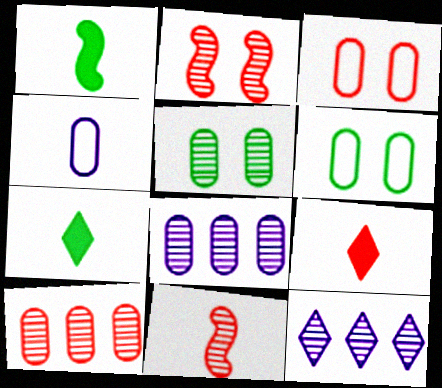[[1, 3, 12], 
[4, 7, 11], 
[5, 11, 12]]